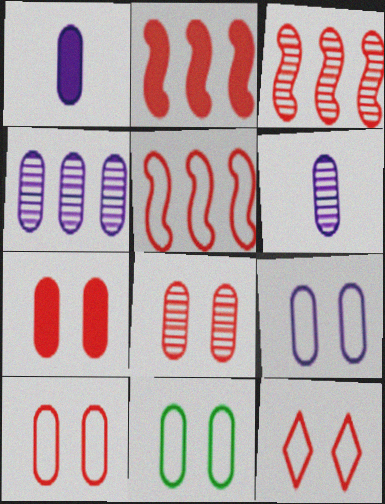[[1, 4, 9], 
[2, 3, 5], 
[7, 8, 10], 
[9, 10, 11]]